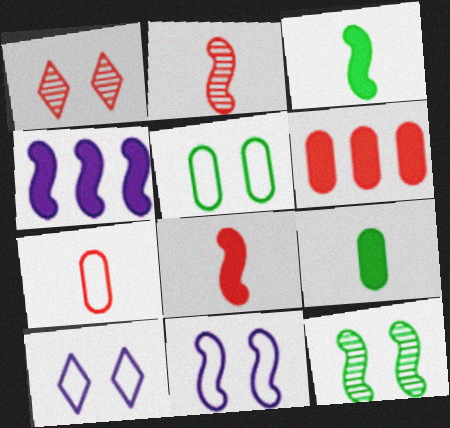[]